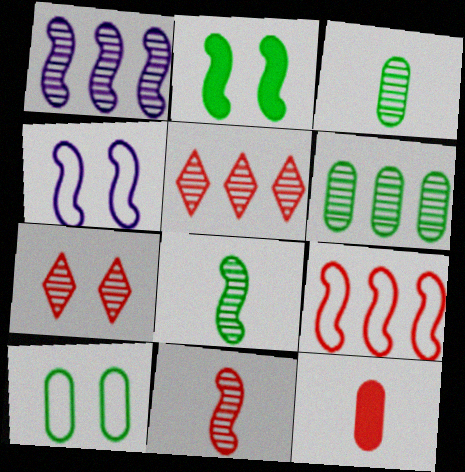[[1, 3, 7], 
[1, 5, 6], 
[7, 9, 12]]